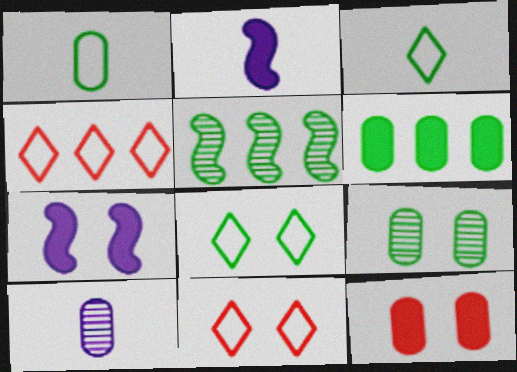[[1, 6, 9], 
[2, 4, 9], 
[7, 9, 11]]